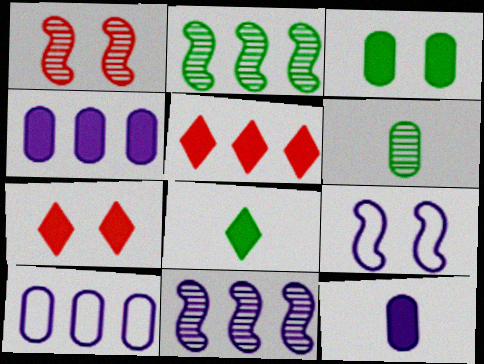[[1, 8, 10], 
[2, 5, 10], 
[5, 6, 9]]